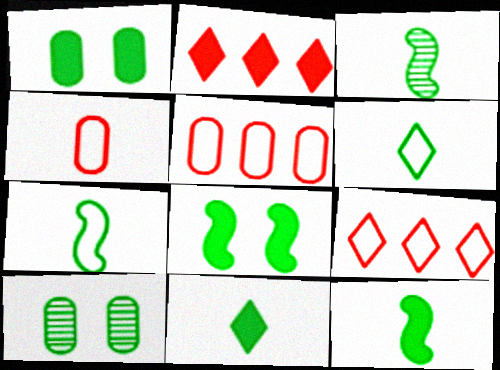[[3, 7, 12]]